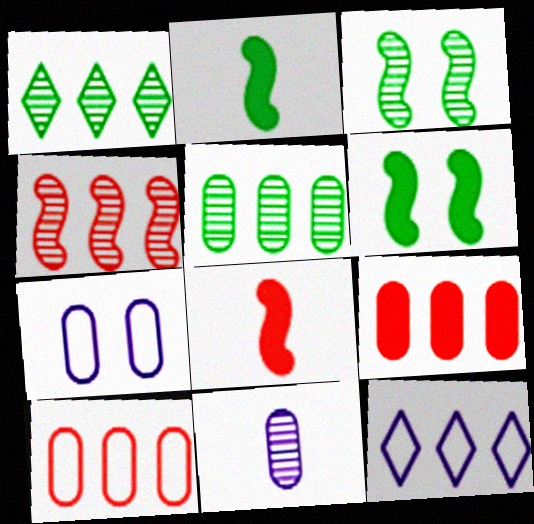[[1, 7, 8]]